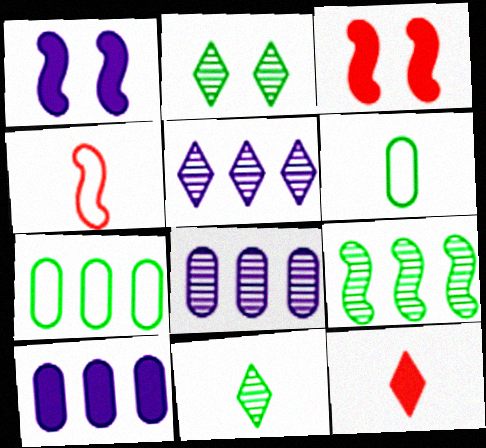[[1, 4, 9], 
[2, 4, 10], 
[3, 5, 6]]